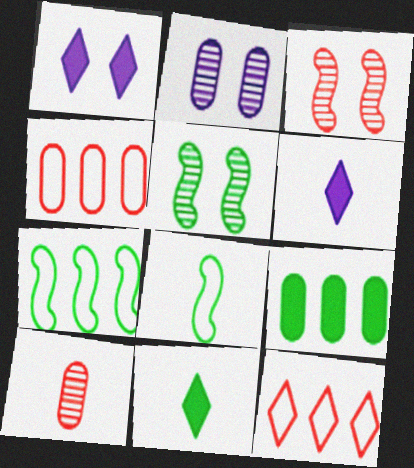[[1, 7, 10], 
[4, 5, 6], 
[6, 8, 10]]